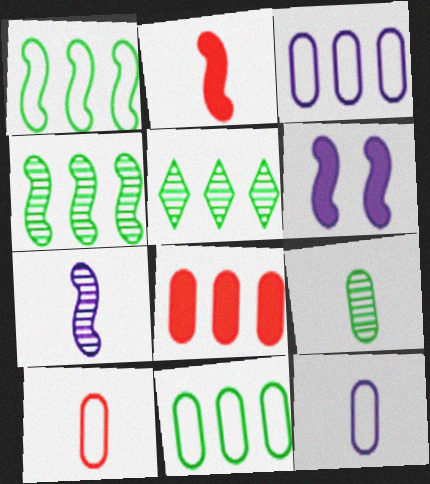[[5, 6, 10]]